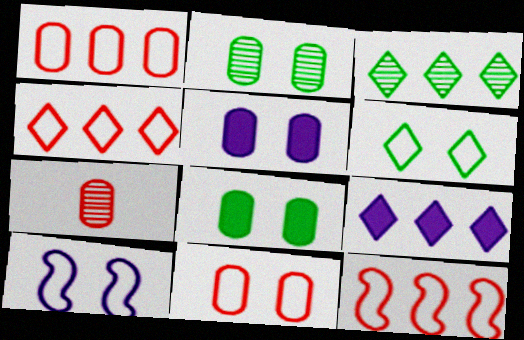[[1, 4, 12], 
[2, 5, 11], 
[3, 4, 9], 
[6, 10, 11]]